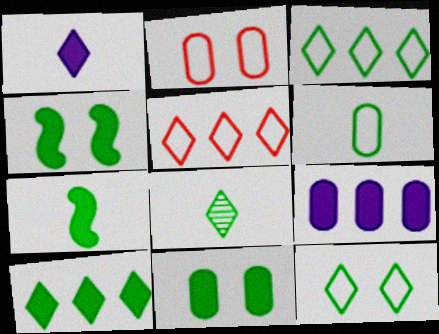[[6, 7, 8], 
[7, 10, 11], 
[8, 10, 12]]